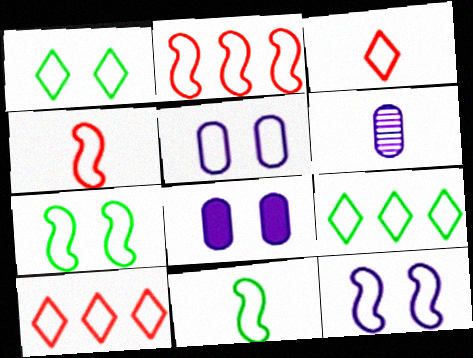[[2, 11, 12], 
[4, 5, 9], 
[5, 10, 11]]